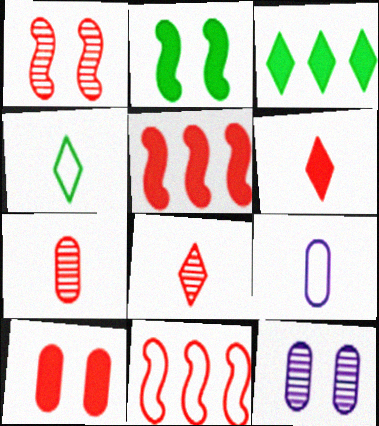[[1, 3, 9], 
[4, 5, 12], 
[5, 6, 10], 
[8, 10, 11]]